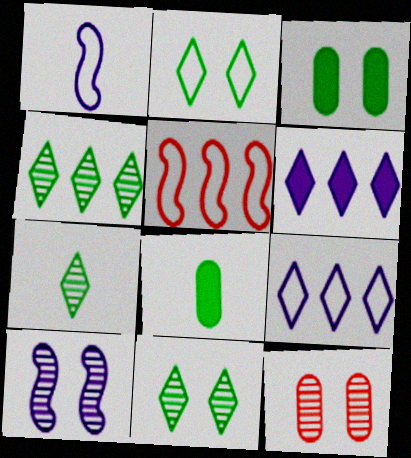[[4, 7, 11], 
[10, 11, 12]]